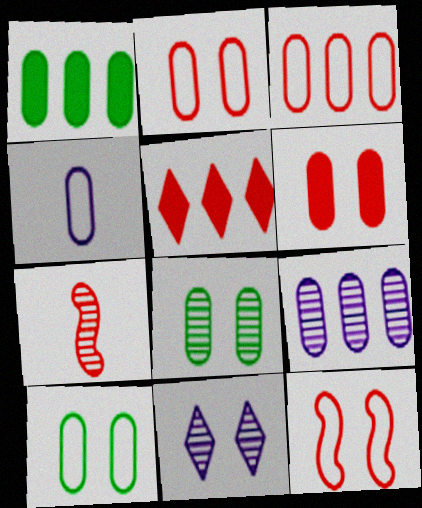[[1, 3, 9], 
[2, 5, 7], 
[3, 4, 10]]